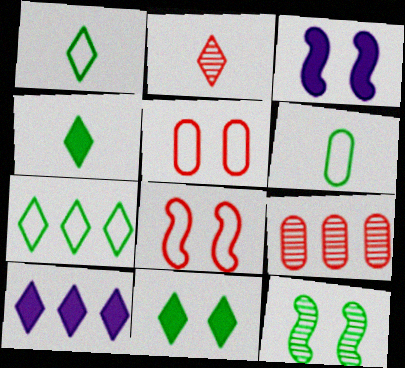[[1, 3, 9], 
[3, 8, 12]]